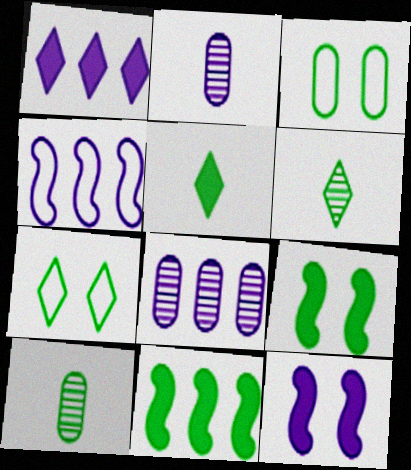[[1, 4, 8], 
[3, 6, 11], 
[7, 10, 11]]